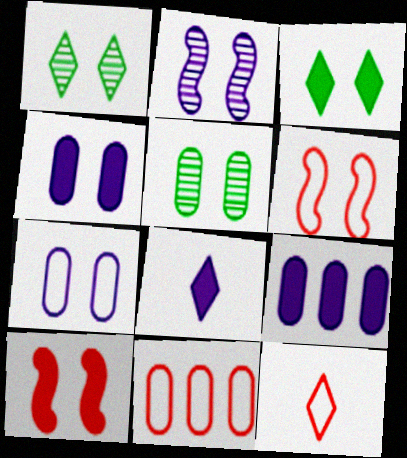[[1, 4, 6], 
[1, 7, 10], 
[3, 4, 10], 
[6, 11, 12]]